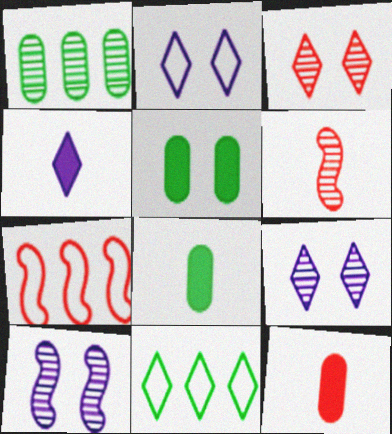[[1, 6, 9], 
[3, 4, 11], 
[3, 7, 12], 
[7, 8, 9], 
[10, 11, 12]]